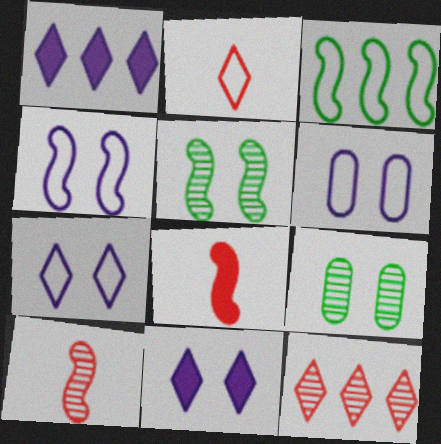[[2, 3, 6], 
[4, 6, 7]]